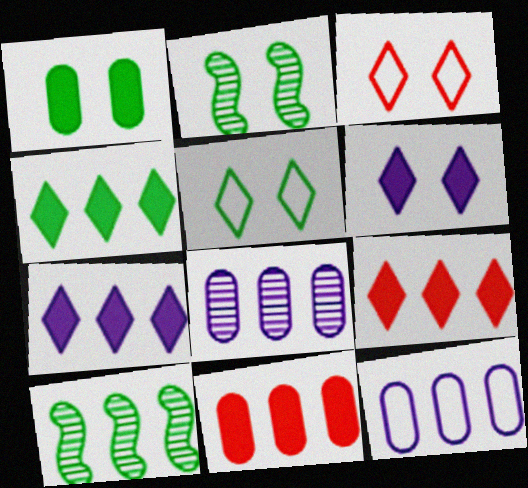[[1, 2, 5], 
[4, 7, 9], 
[9, 10, 12]]